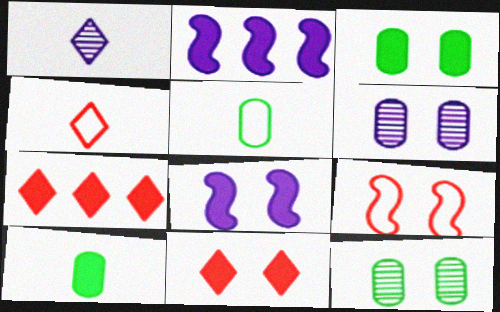[[2, 4, 12], 
[2, 10, 11], 
[3, 8, 11], 
[7, 8, 10]]